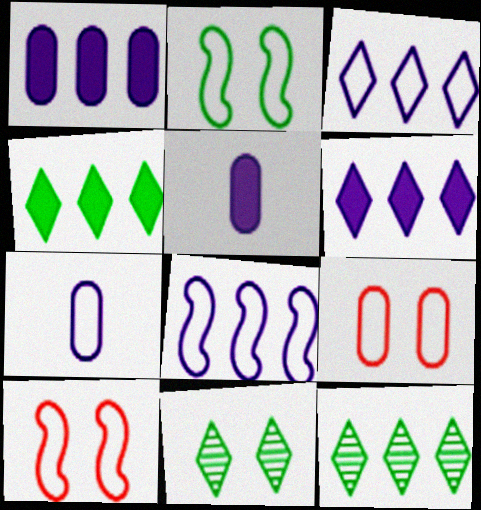[[5, 10, 12]]